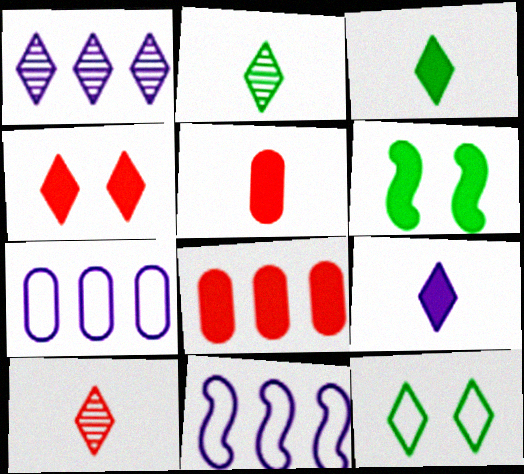[[6, 7, 10], 
[6, 8, 9]]